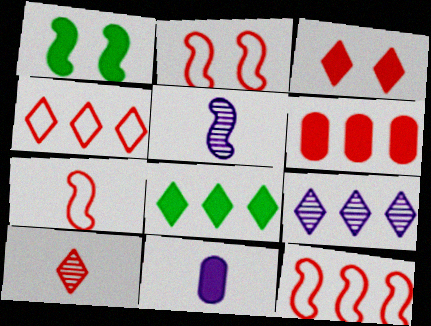[[1, 5, 12], 
[2, 6, 10], 
[2, 7, 12], 
[3, 4, 10], 
[4, 8, 9]]